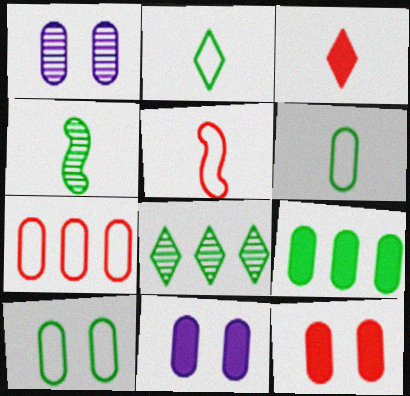[[1, 10, 12], 
[5, 8, 11]]